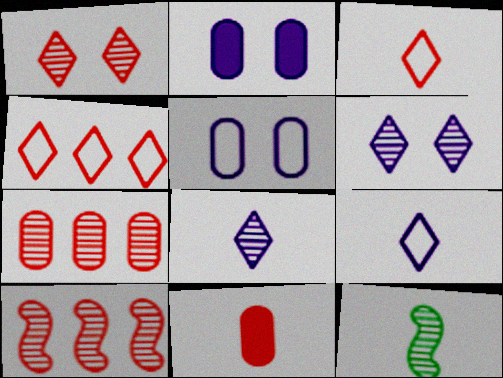[[2, 4, 12], 
[6, 7, 12], 
[9, 11, 12]]